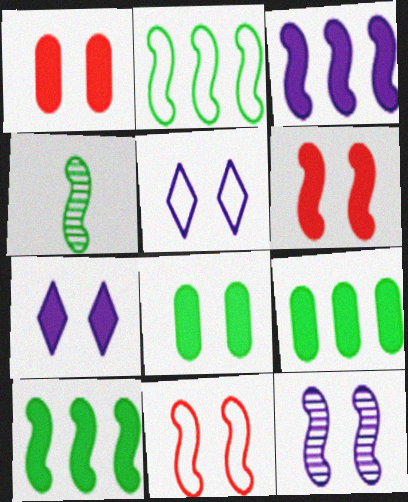[[3, 4, 11], 
[6, 7, 8]]